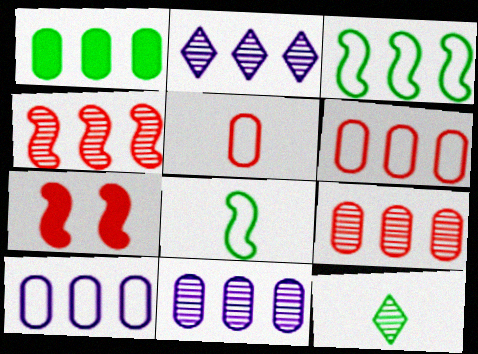[[1, 6, 11], 
[1, 9, 10], 
[7, 10, 12]]